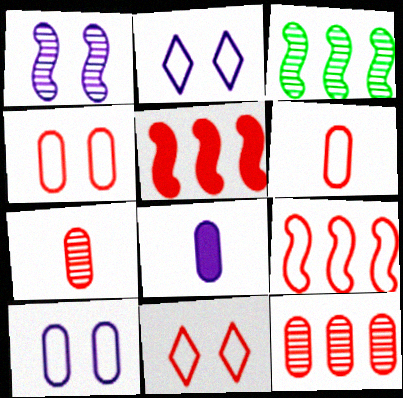[[3, 8, 11], 
[5, 7, 11], 
[6, 9, 11]]